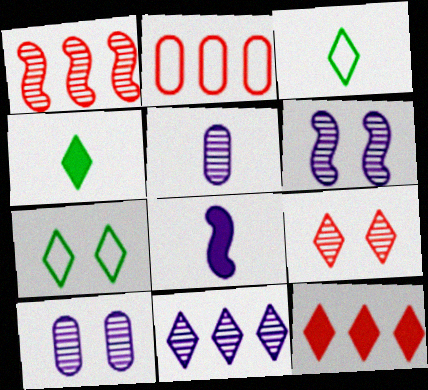[[1, 2, 12], 
[2, 4, 6], 
[5, 6, 11]]